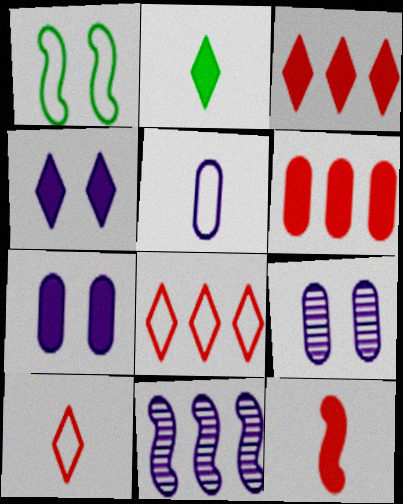[[1, 5, 8], 
[1, 11, 12], 
[2, 3, 4], 
[4, 5, 11]]